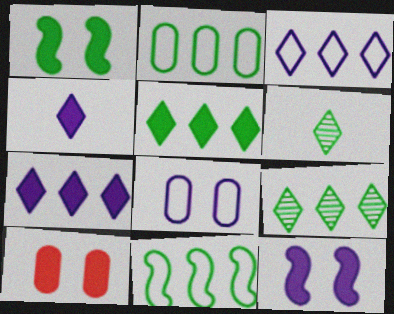[[1, 2, 6]]